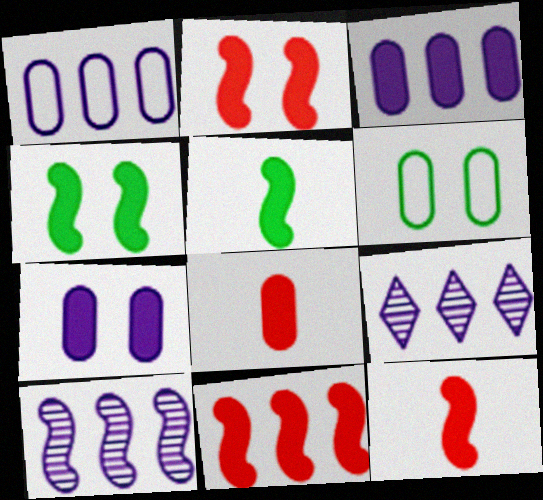[[2, 11, 12], 
[6, 9, 12]]